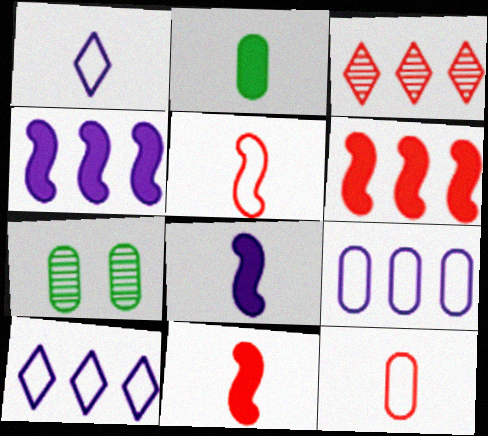[[1, 6, 7], 
[7, 10, 11]]